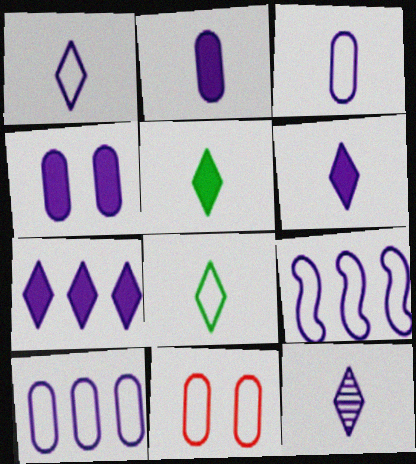[[1, 6, 12], 
[4, 9, 12], 
[8, 9, 11]]